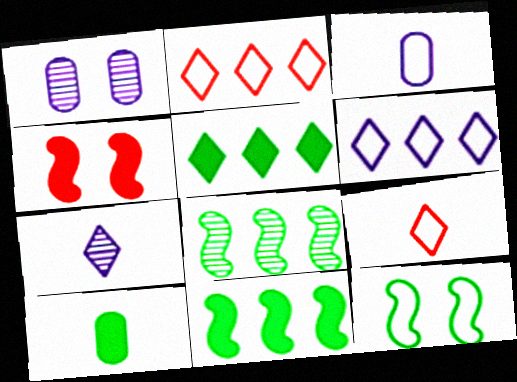[[1, 9, 11], 
[2, 3, 12]]